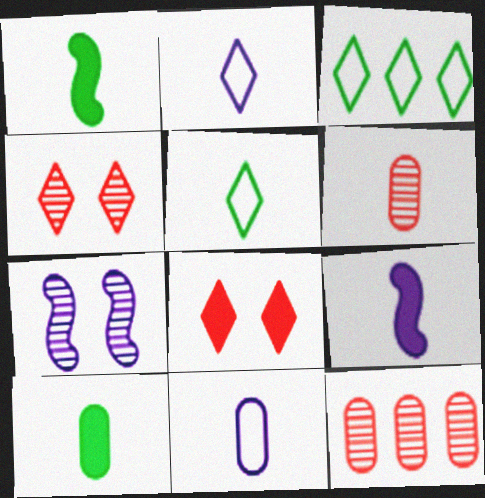[[1, 2, 6], 
[5, 6, 9], 
[6, 10, 11]]